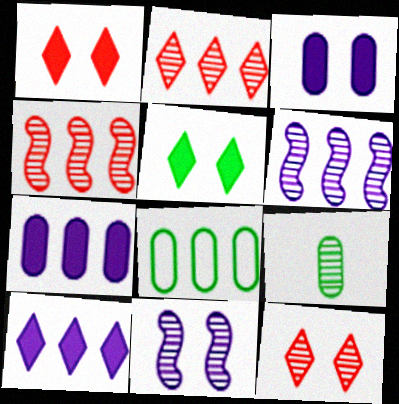[[2, 9, 11], 
[4, 8, 10], 
[6, 9, 12]]